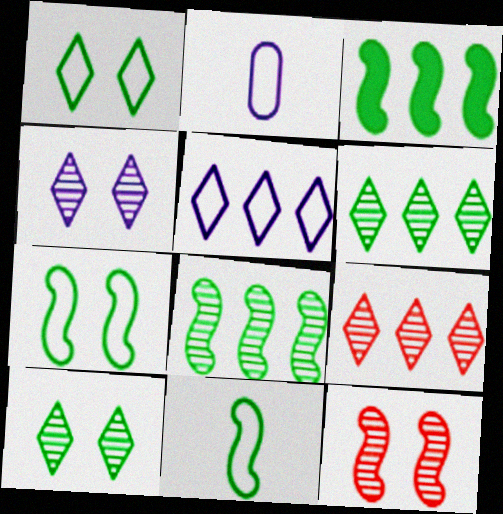[]